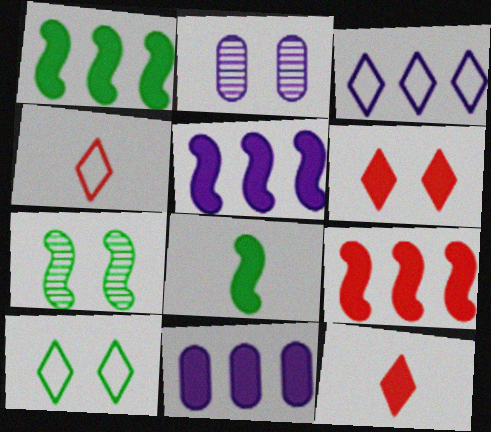[[1, 2, 4], 
[1, 5, 9], 
[3, 4, 10], 
[4, 7, 11], 
[6, 8, 11]]